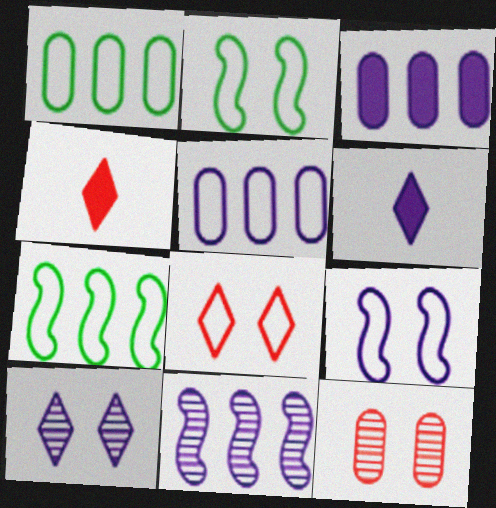[[6, 7, 12]]